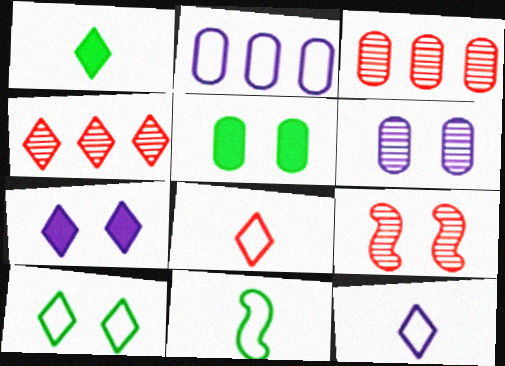[[1, 2, 9], 
[3, 7, 11]]